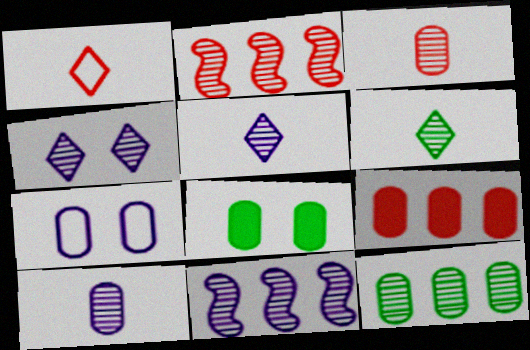[[1, 8, 11], 
[4, 10, 11]]